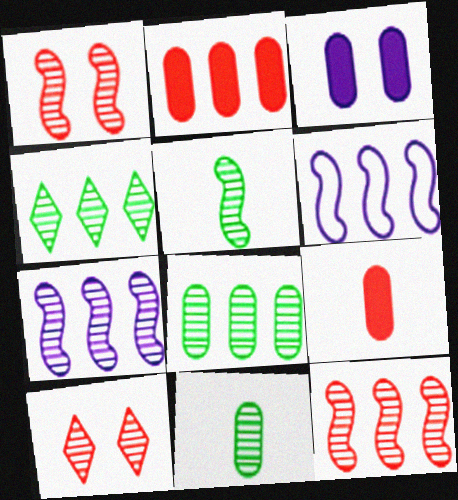[[1, 5, 7], 
[2, 4, 6], 
[7, 10, 11]]